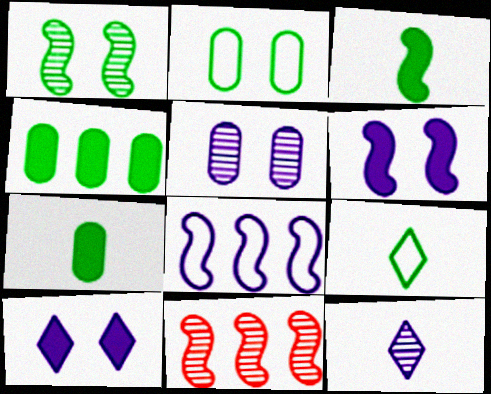[[1, 4, 9]]